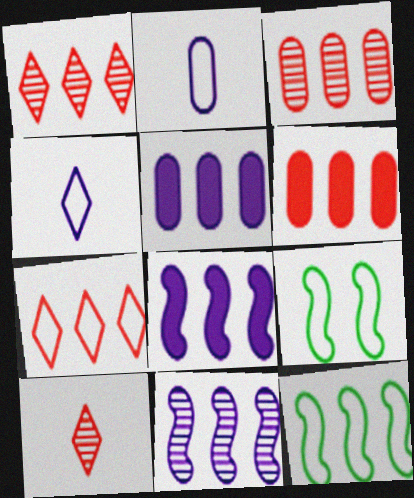[[1, 5, 12], 
[2, 7, 9], 
[5, 9, 10]]